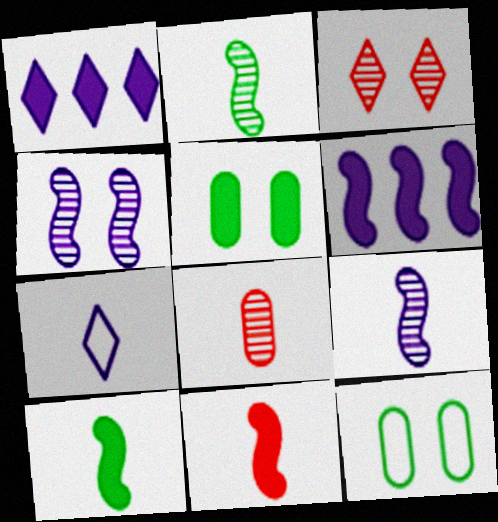[[1, 5, 11], 
[7, 8, 10]]